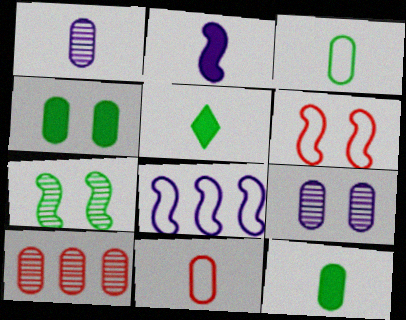[[1, 11, 12]]